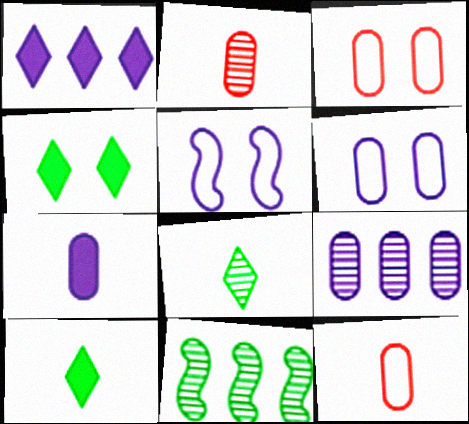[[6, 7, 9]]